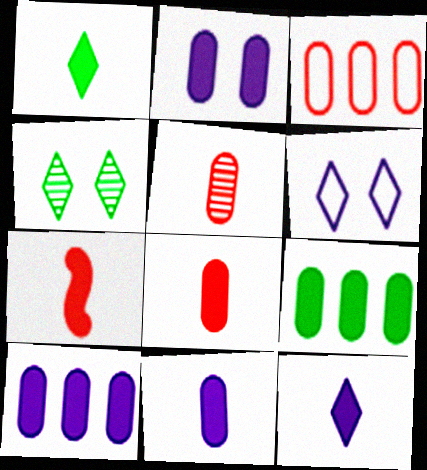[[1, 7, 11], 
[2, 8, 9], 
[2, 10, 11]]